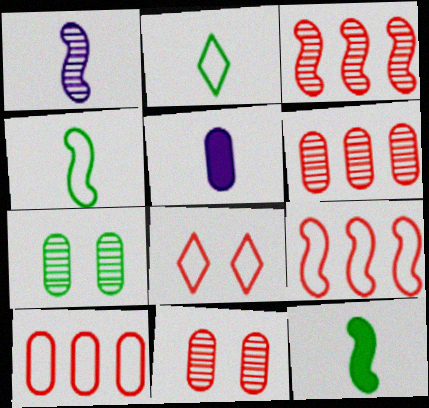[[5, 7, 10]]